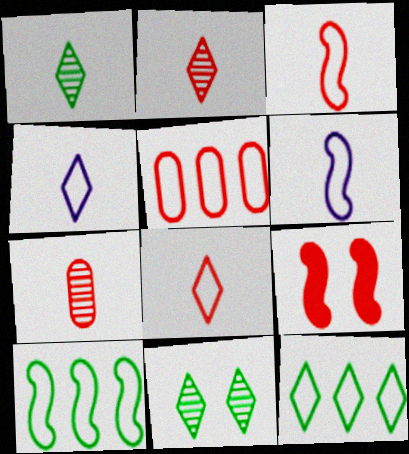[[2, 5, 9]]